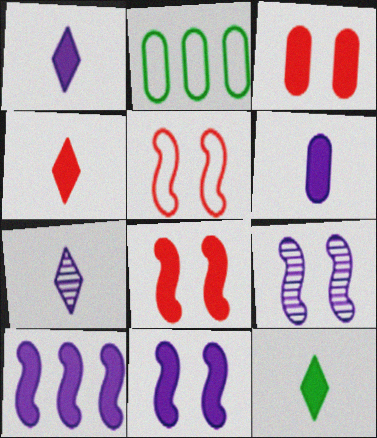[[1, 4, 12], 
[2, 4, 9], 
[2, 7, 8], 
[3, 10, 12]]